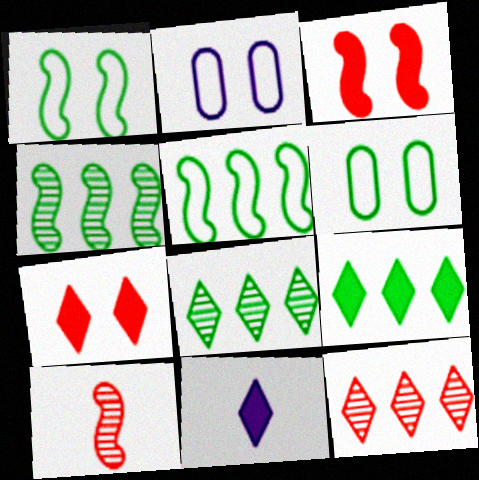[[2, 9, 10], 
[7, 9, 11]]